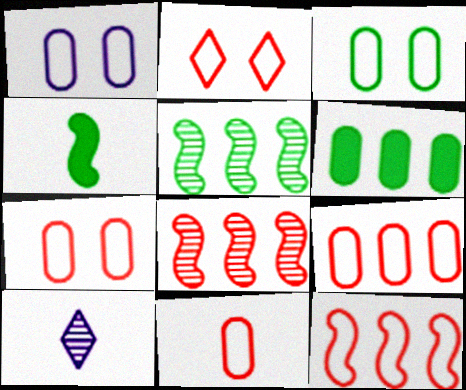[[1, 3, 7], 
[2, 11, 12], 
[4, 10, 11], 
[7, 9, 11]]